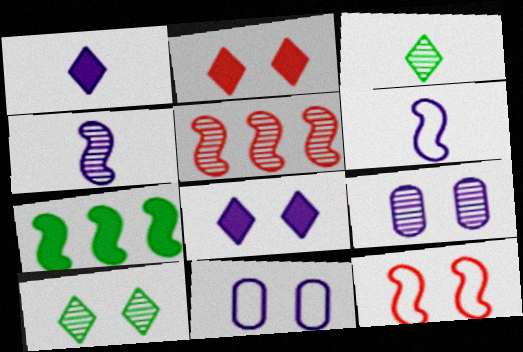[[3, 5, 9], 
[4, 7, 12]]